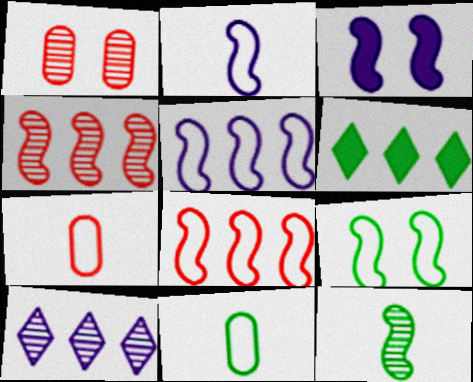[[1, 2, 6], 
[1, 10, 12], 
[2, 8, 9], 
[3, 8, 12]]